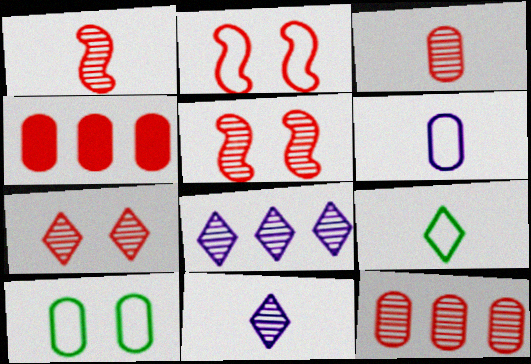[[1, 7, 12]]